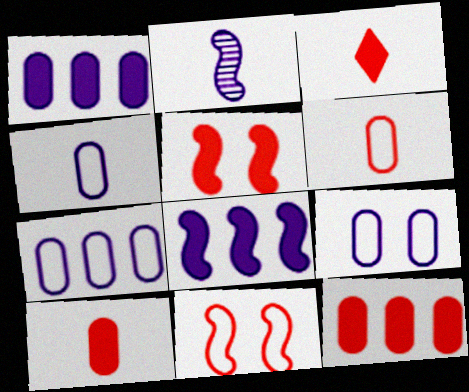[[3, 5, 12], 
[4, 7, 9]]